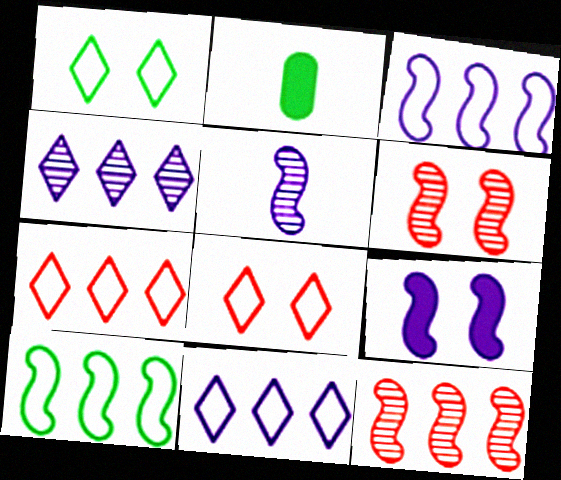[[2, 6, 11], 
[3, 5, 9]]